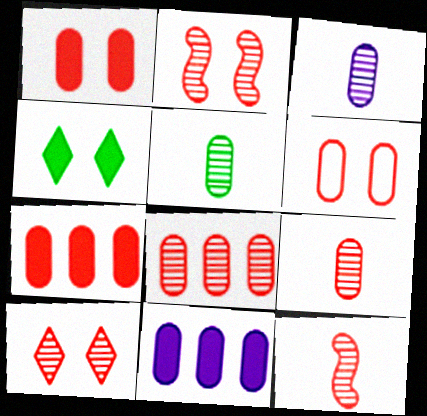[[3, 5, 9], 
[5, 6, 11], 
[6, 7, 9], 
[8, 10, 12]]